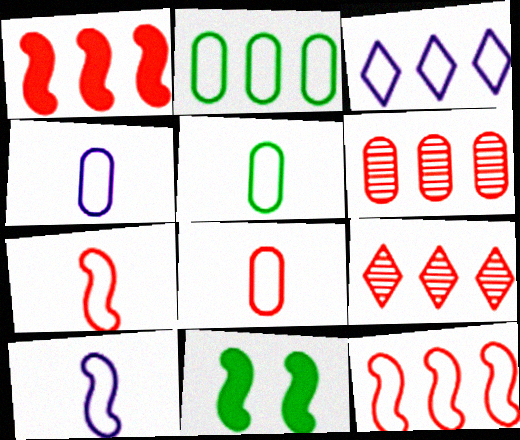[[2, 3, 12], 
[4, 5, 8], 
[4, 9, 11]]